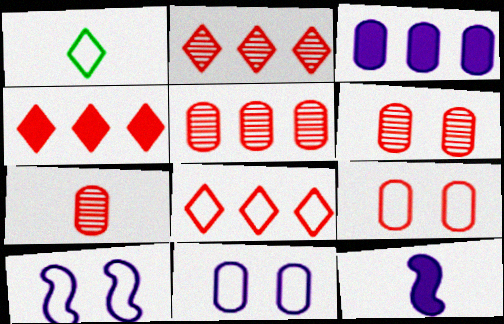[[1, 7, 12], 
[2, 4, 8], 
[5, 6, 7]]